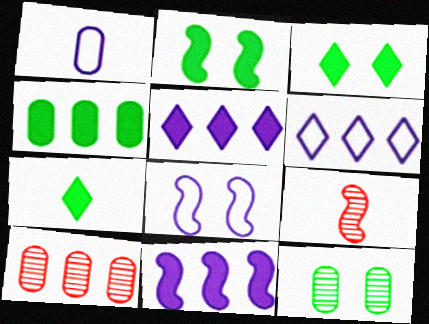[[1, 6, 8], 
[1, 7, 9], 
[2, 4, 7], 
[7, 8, 10]]